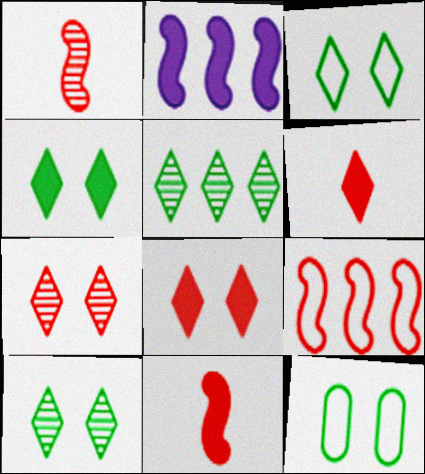[[3, 4, 10]]